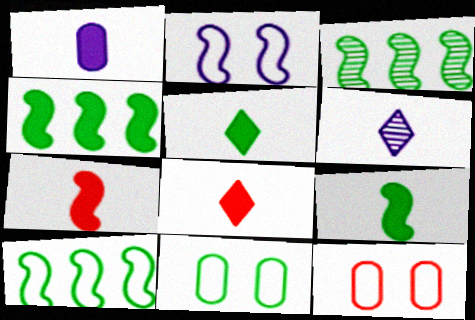[[1, 5, 7], 
[1, 8, 9], 
[2, 3, 7], 
[3, 4, 10], 
[3, 5, 11], 
[4, 6, 12]]